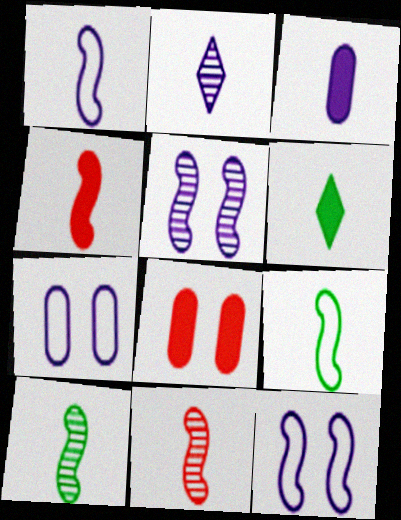[[1, 2, 3], 
[1, 4, 10], 
[3, 4, 6]]